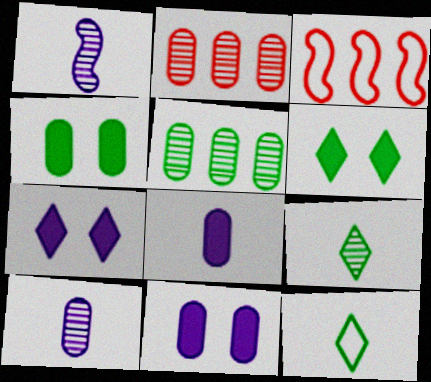[[3, 6, 10], 
[3, 9, 11]]